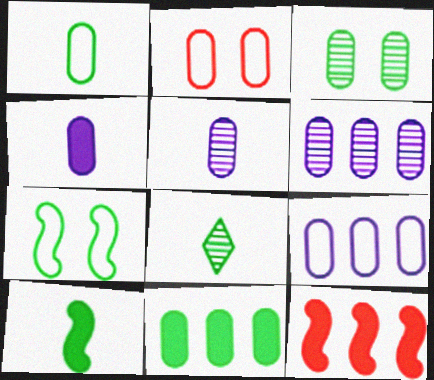[[1, 2, 9], 
[1, 3, 11], 
[1, 8, 10], 
[2, 5, 11], 
[7, 8, 11]]